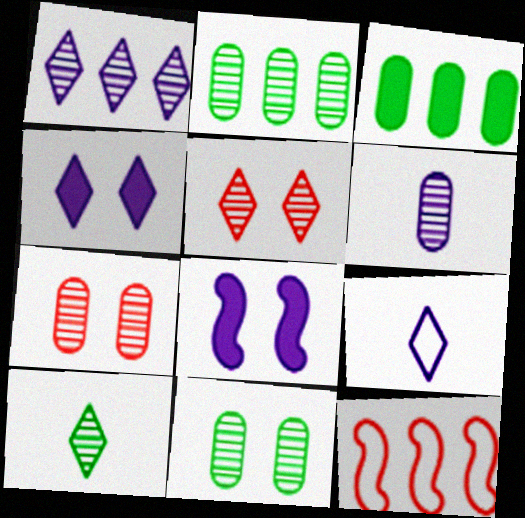[[1, 3, 12], 
[1, 4, 9], 
[1, 5, 10], 
[2, 6, 7]]